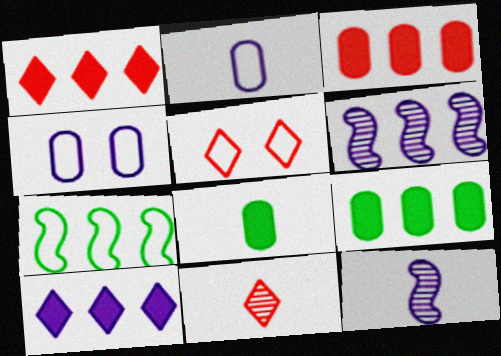[[1, 5, 11], 
[2, 5, 7], 
[4, 10, 12], 
[5, 6, 8], 
[5, 9, 12]]